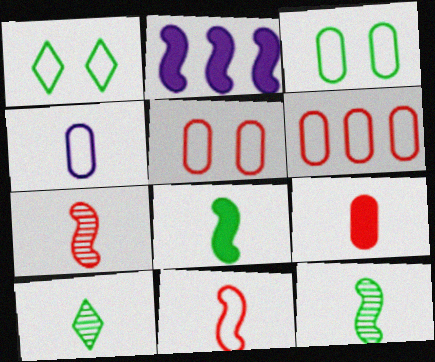[[2, 5, 10], 
[3, 4, 6]]